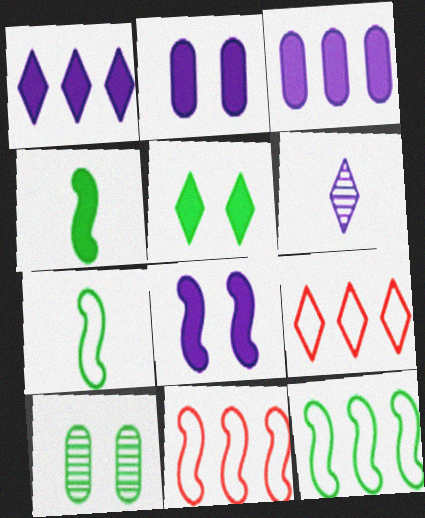[[5, 6, 9]]